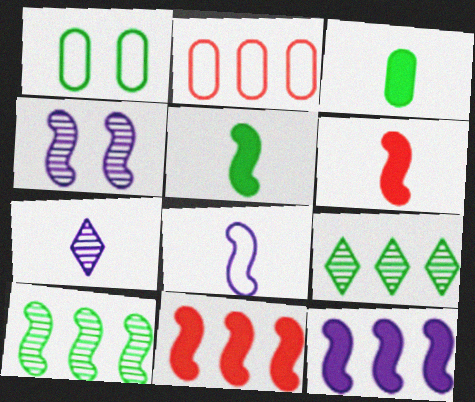[[1, 5, 9], 
[1, 7, 11], 
[2, 9, 12], 
[4, 8, 12]]